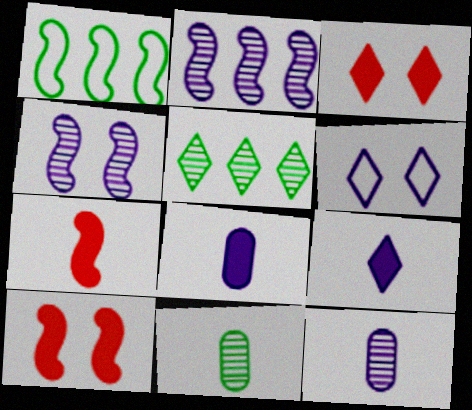[[1, 3, 12], 
[1, 4, 7], 
[2, 6, 8]]